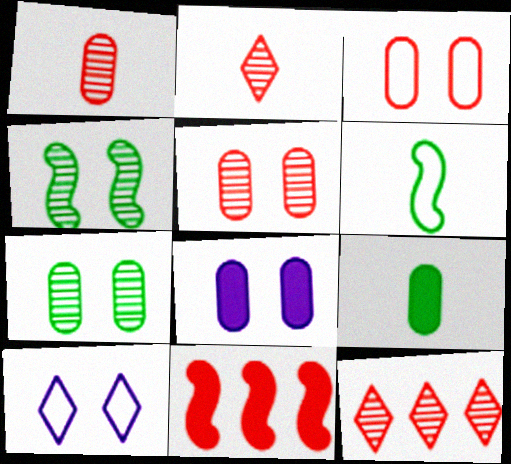[[2, 3, 11], 
[3, 7, 8], 
[6, 8, 12]]